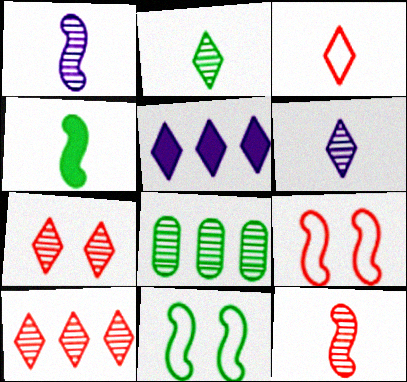[[1, 7, 8]]